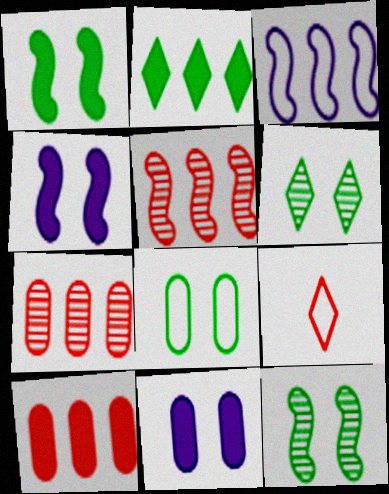[[1, 6, 8], 
[2, 3, 7], 
[3, 8, 9]]